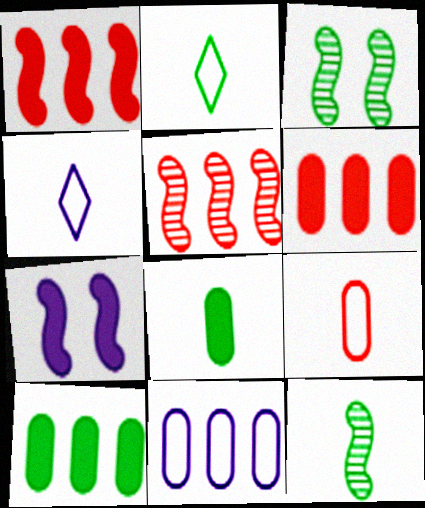[[2, 3, 10], 
[2, 8, 12], 
[3, 4, 6]]